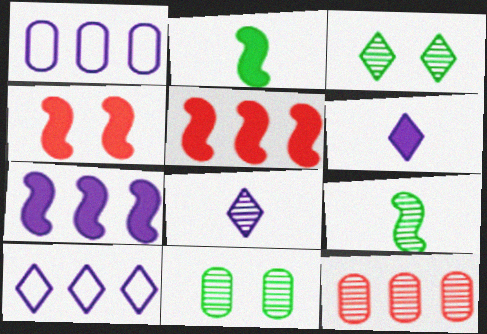[[2, 4, 7]]